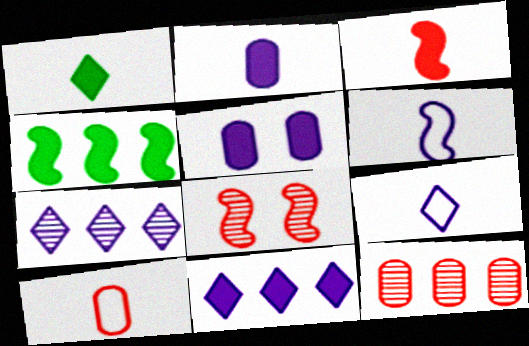[[1, 2, 3], 
[4, 6, 8], 
[5, 6, 7]]